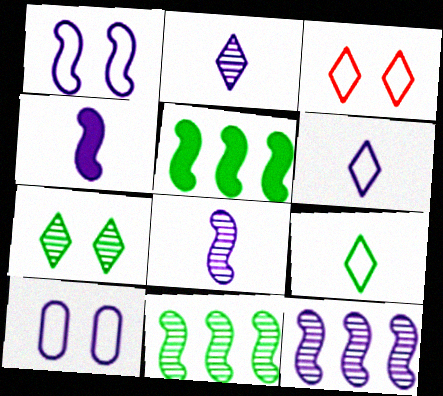[[1, 4, 12]]